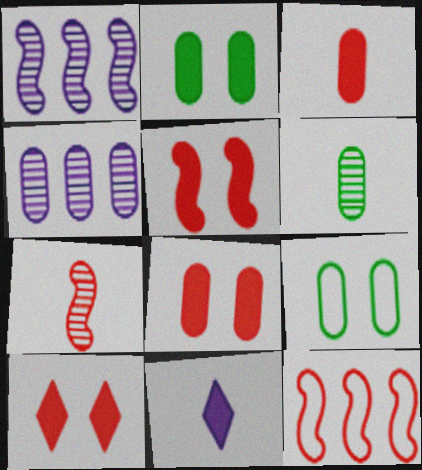[[3, 4, 9], 
[5, 7, 12], 
[5, 8, 10]]